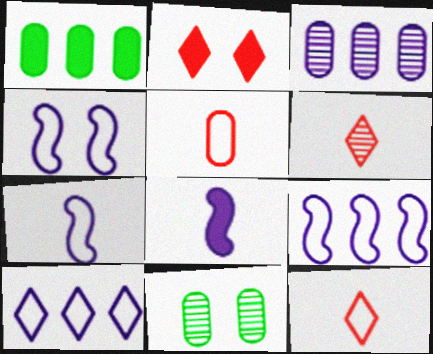[[1, 2, 8], 
[1, 4, 6], 
[2, 4, 11], 
[4, 7, 9]]